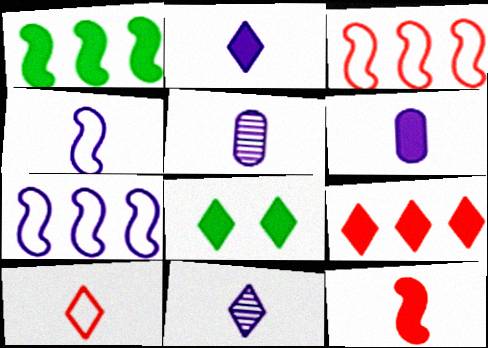[[2, 4, 5], 
[2, 8, 9], 
[3, 5, 8], 
[4, 6, 11]]